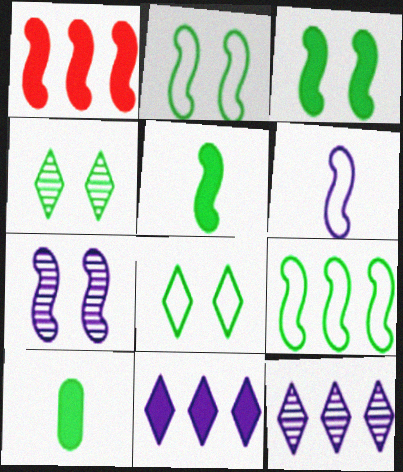[[4, 9, 10]]